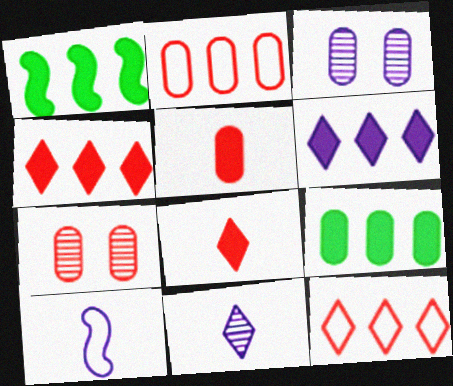[[2, 5, 7], 
[3, 6, 10]]